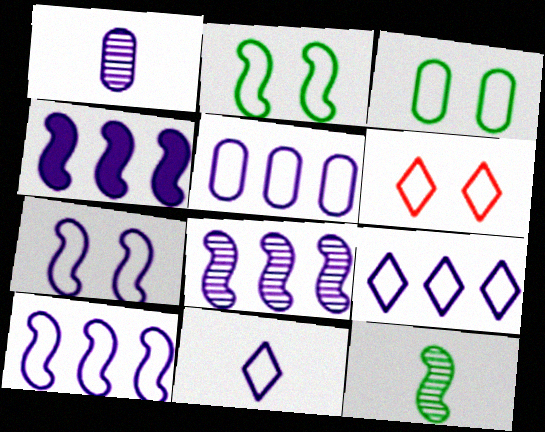[[3, 6, 7], 
[4, 8, 10], 
[5, 7, 11], 
[5, 9, 10]]